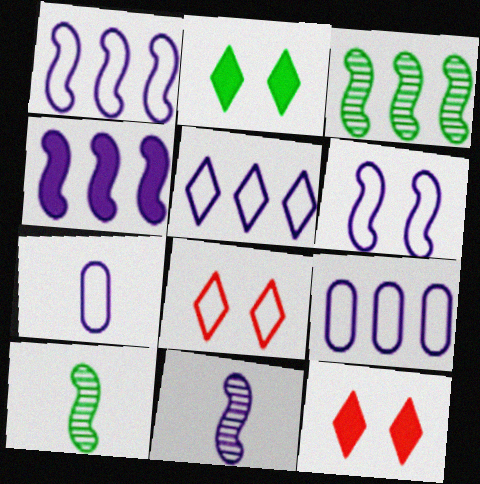[[1, 5, 9], 
[3, 7, 12], 
[4, 6, 11], 
[5, 6, 7], 
[9, 10, 12]]